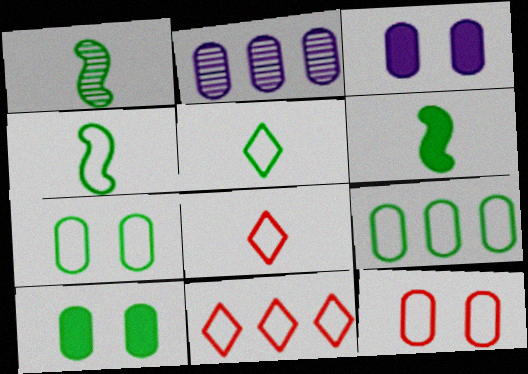[[1, 3, 11], 
[1, 4, 6]]